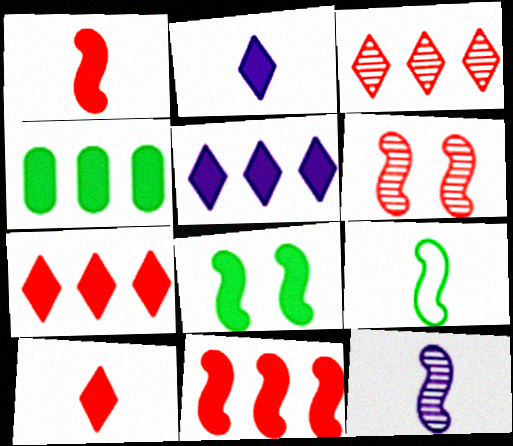[[1, 9, 12], 
[4, 5, 11]]